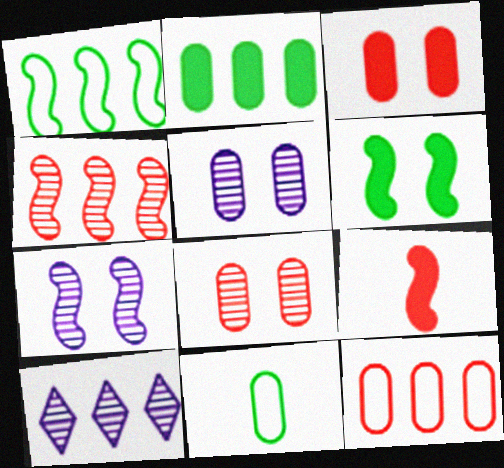[[1, 7, 9]]